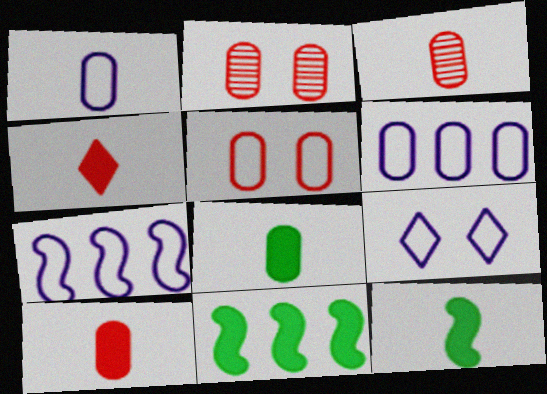[[1, 3, 8], 
[1, 7, 9], 
[2, 6, 8], 
[3, 9, 11]]